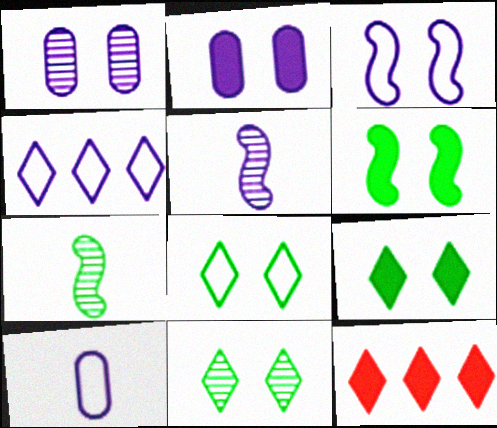[[2, 4, 5], 
[3, 4, 10], 
[8, 9, 11]]